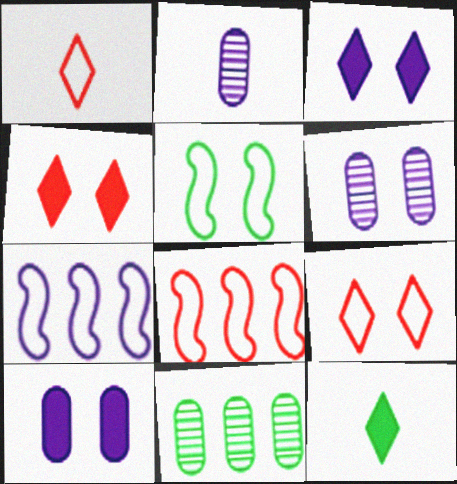[[2, 3, 7], 
[4, 5, 6], 
[5, 11, 12], 
[6, 8, 12]]